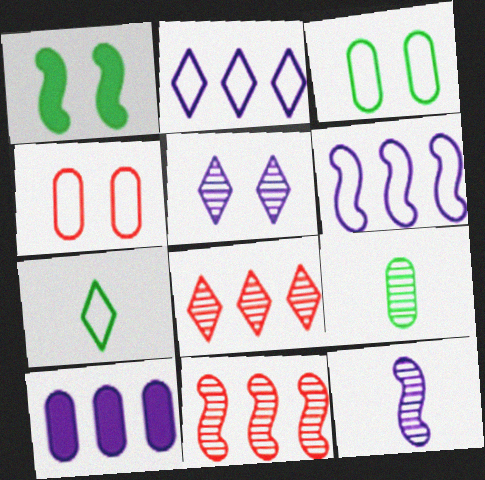[[1, 4, 5], 
[4, 6, 7], 
[4, 9, 10], 
[5, 9, 11]]